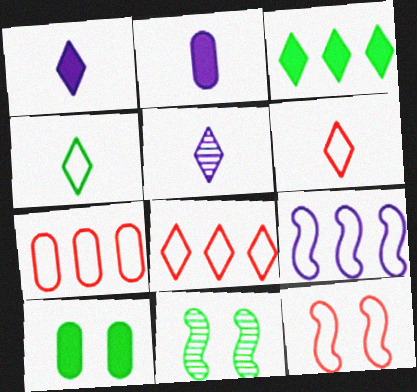[[1, 7, 11], 
[2, 8, 11], 
[6, 7, 12]]